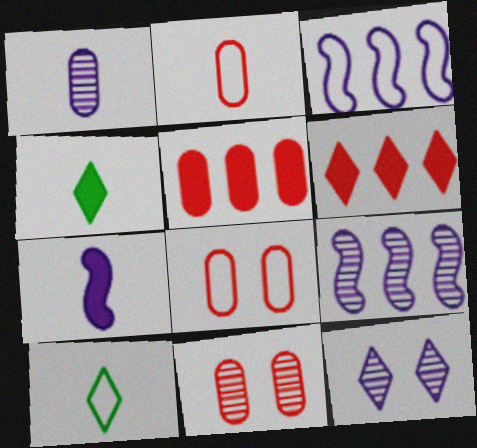[[1, 9, 12], 
[2, 5, 11], 
[3, 4, 11], 
[3, 8, 10], 
[4, 8, 9], 
[6, 10, 12]]